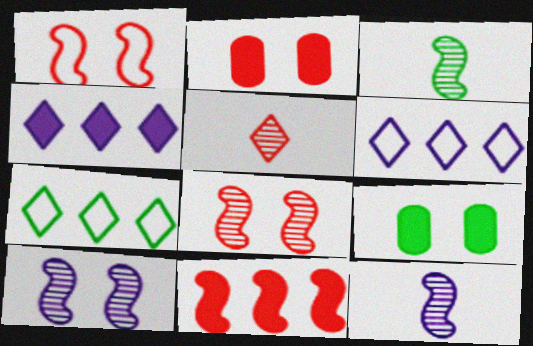[[2, 3, 6], 
[2, 7, 12], 
[3, 7, 9]]